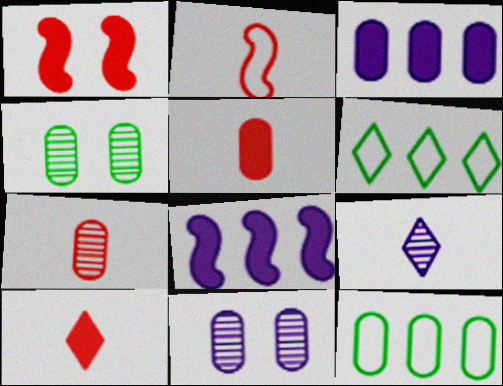[[1, 9, 12], 
[2, 7, 10], 
[5, 11, 12]]